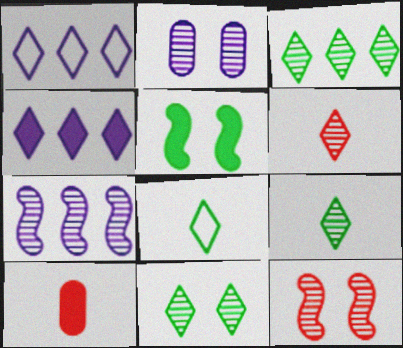[[2, 11, 12], 
[3, 9, 11], 
[4, 5, 10]]